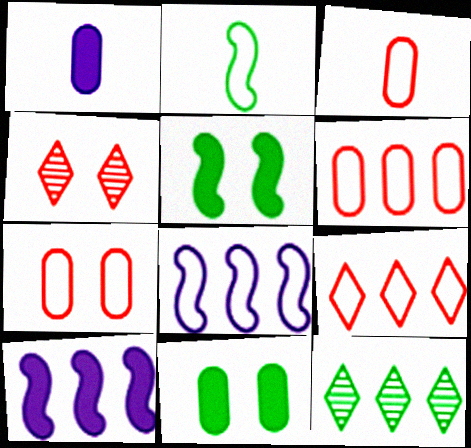[[2, 11, 12], 
[3, 6, 7], 
[6, 10, 12]]